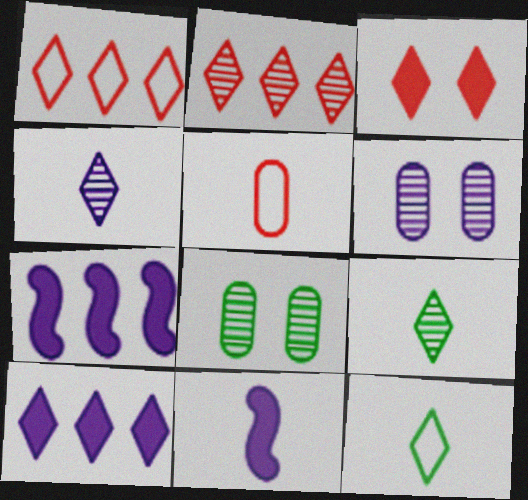[[1, 8, 11], 
[5, 9, 11]]